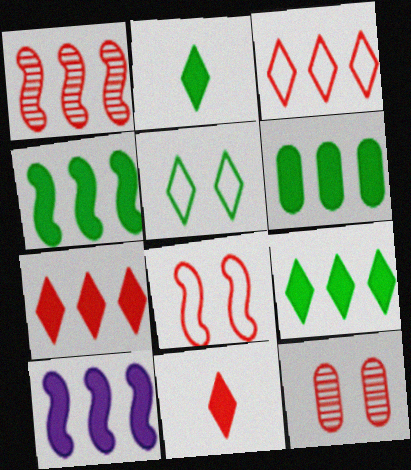[[4, 6, 9], 
[6, 7, 10]]